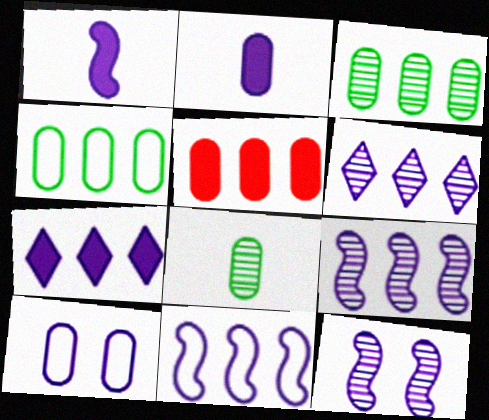[[1, 6, 10], 
[1, 11, 12], 
[5, 8, 10]]